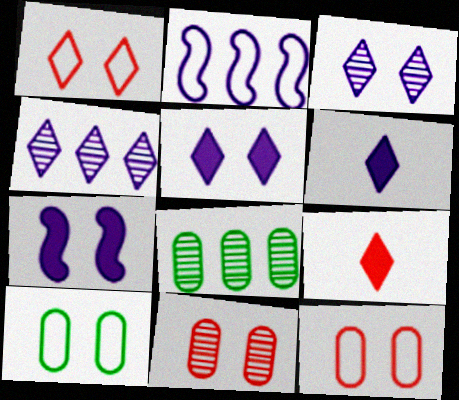[]